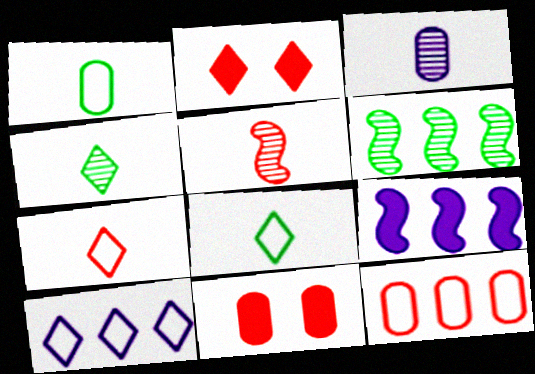[[2, 4, 10], 
[2, 5, 12], 
[3, 4, 5]]